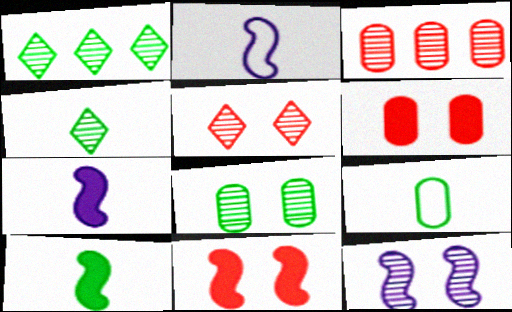[[1, 2, 6], 
[3, 4, 12], 
[4, 9, 10], 
[5, 8, 12]]